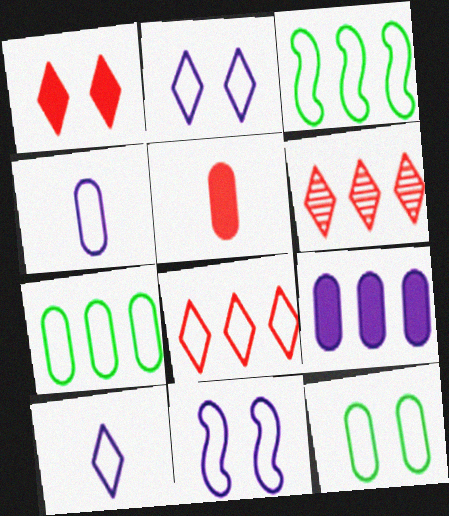[[3, 6, 9]]